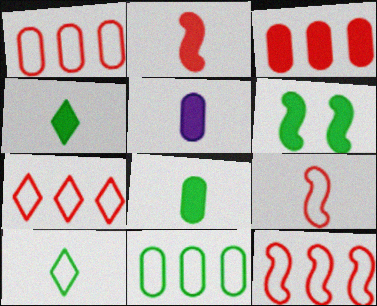[[1, 7, 12], 
[2, 4, 5]]